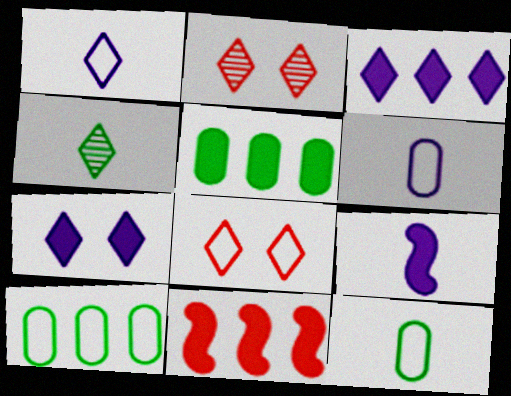[[2, 9, 10], 
[3, 4, 8], 
[3, 5, 11]]